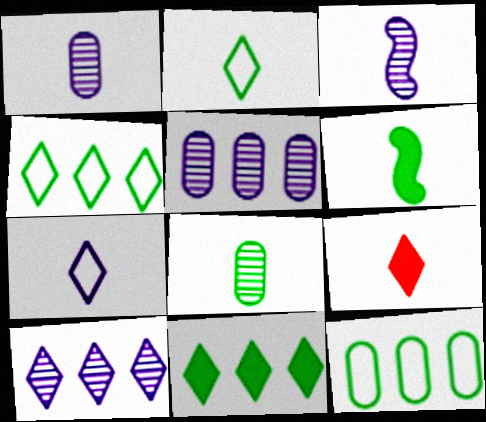[[2, 6, 8]]